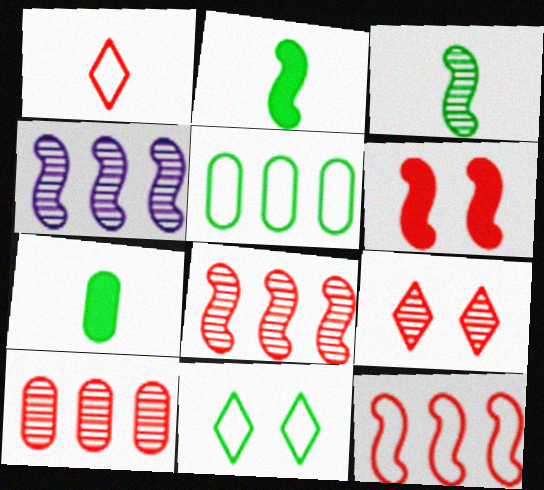[[1, 6, 10]]